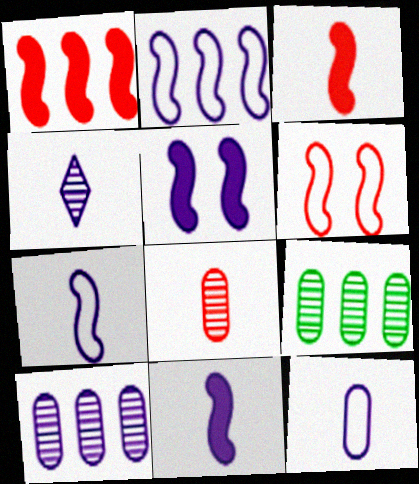[[4, 11, 12]]